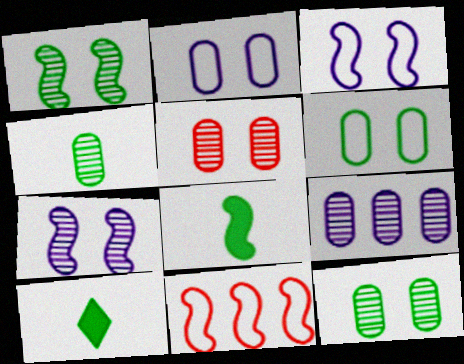[[4, 5, 9], 
[7, 8, 11]]